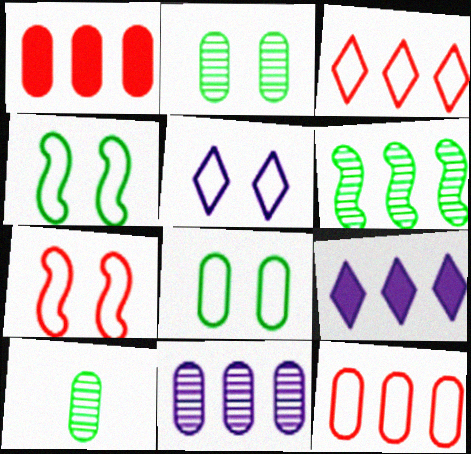[[5, 7, 8], 
[6, 9, 12], 
[7, 9, 10]]